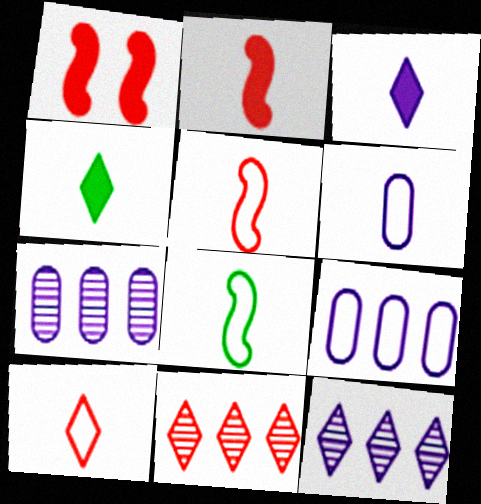[[6, 8, 10]]